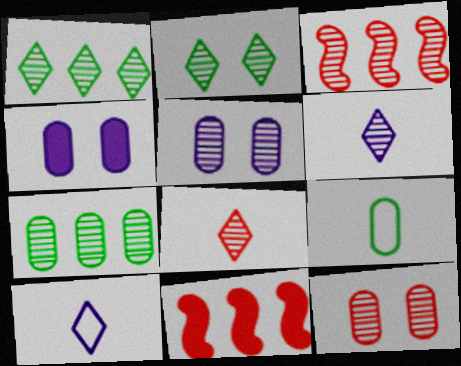[[3, 8, 12]]